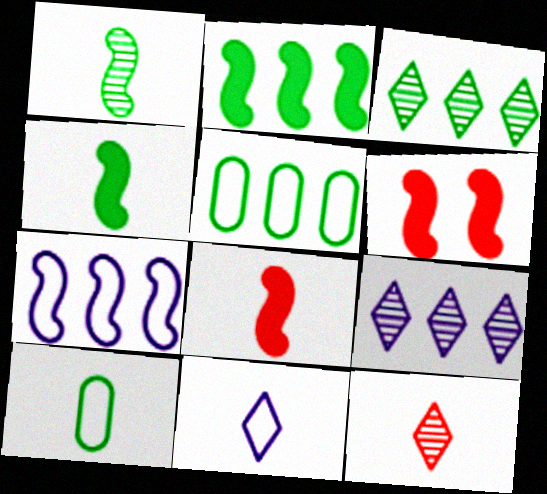[[1, 6, 7], 
[2, 3, 5], 
[6, 9, 10]]